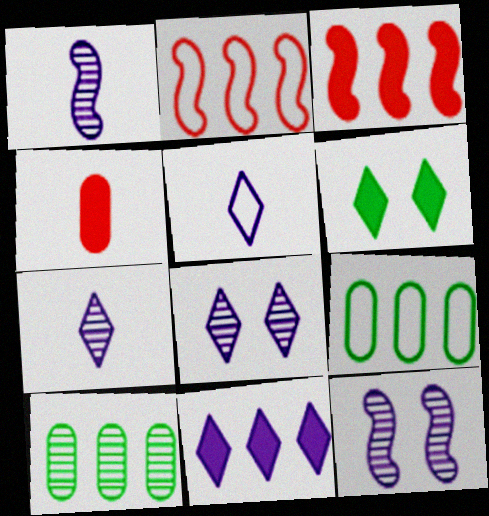[[2, 10, 11], 
[5, 8, 11]]